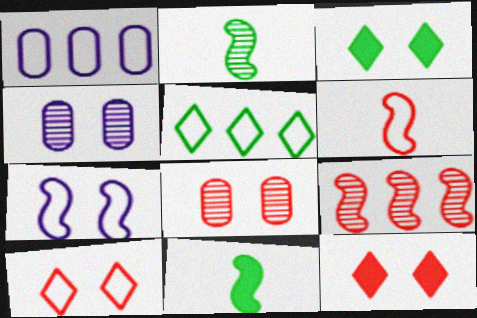[[1, 2, 12], 
[3, 7, 8], 
[7, 9, 11]]